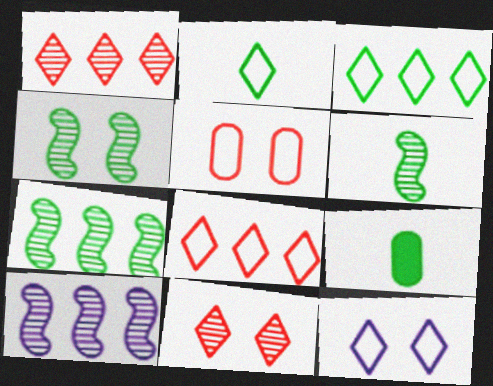[[2, 6, 9], 
[2, 8, 12], 
[3, 4, 9], 
[4, 6, 7]]